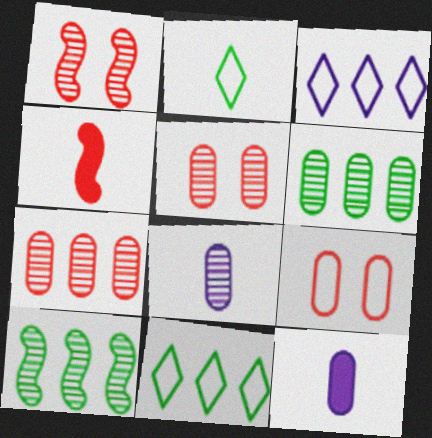[[1, 11, 12], 
[2, 4, 8], 
[5, 6, 8], 
[6, 9, 12]]